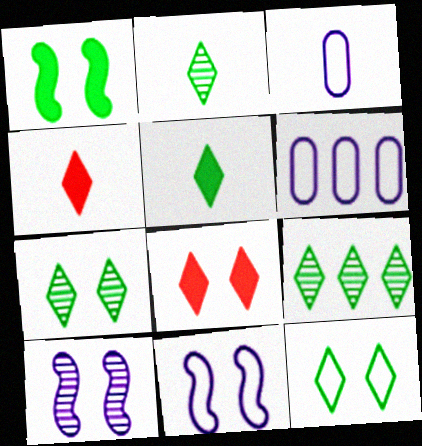[[2, 7, 9], 
[5, 9, 12]]